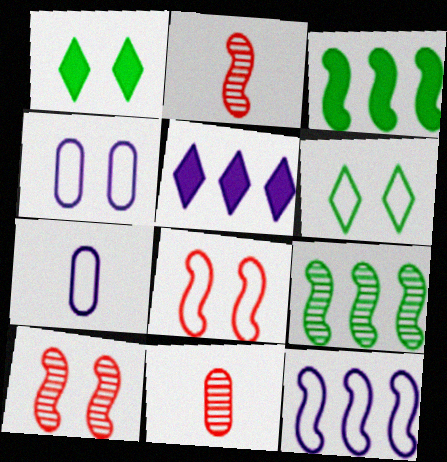[[1, 4, 10], 
[1, 11, 12], 
[4, 6, 8]]